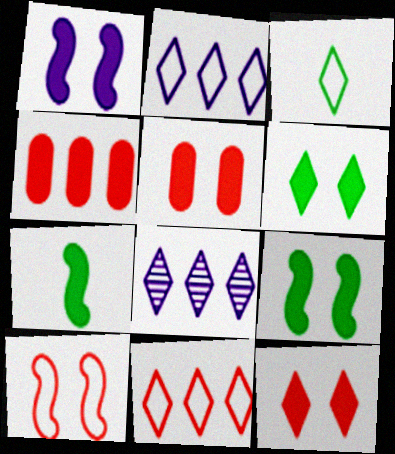[[1, 5, 6], 
[3, 8, 12]]